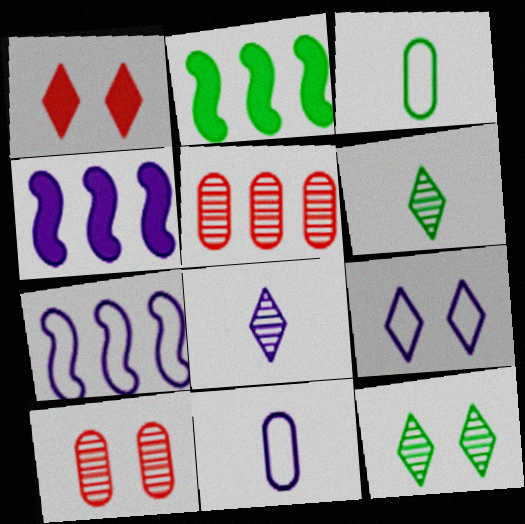[[1, 9, 12], 
[2, 3, 12], 
[7, 9, 11]]